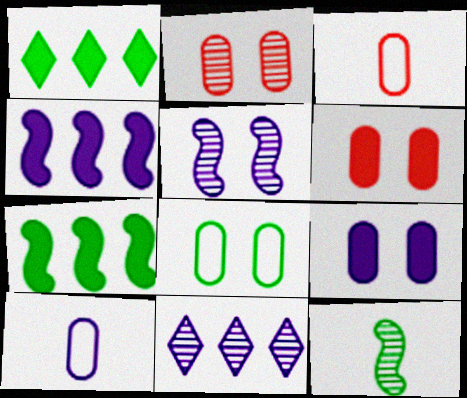[[1, 3, 5], 
[1, 8, 12], 
[2, 8, 9], 
[2, 11, 12]]